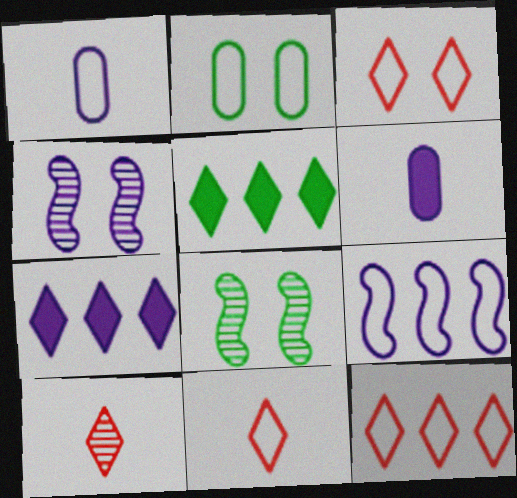[[1, 4, 7], 
[2, 9, 11], 
[3, 11, 12], 
[6, 8, 12]]